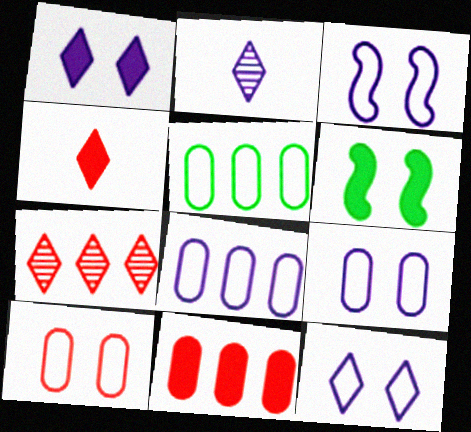[[3, 9, 12]]